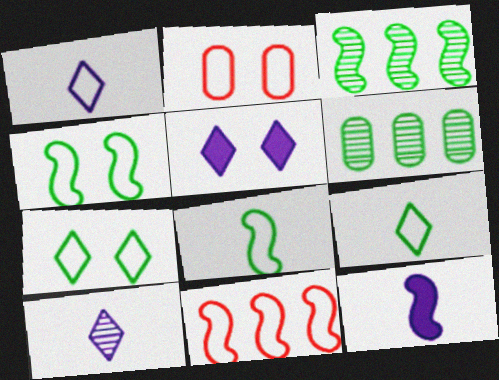[]